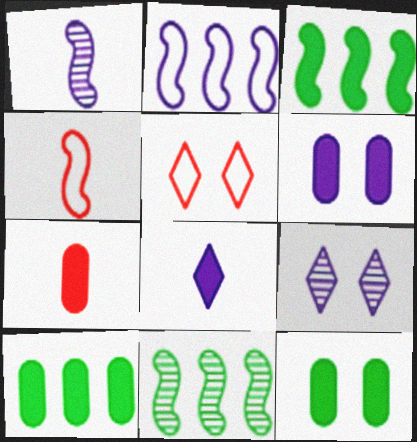[[1, 5, 10], 
[4, 9, 10], 
[6, 7, 10]]